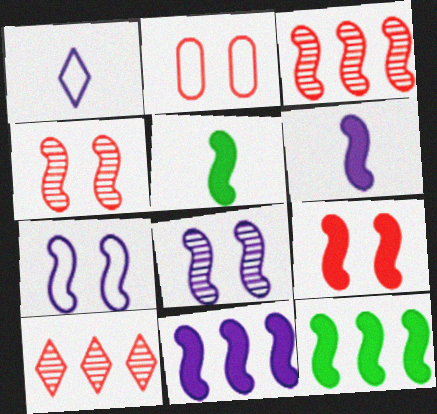[[3, 5, 7], 
[5, 9, 11], 
[6, 9, 12]]